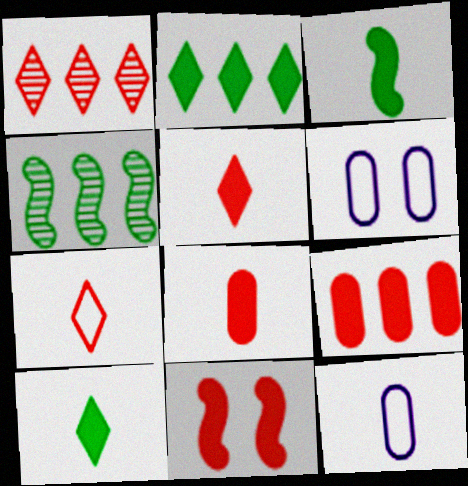[[1, 3, 6], 
[4, 5, 6], 
[5, 9, 11]]